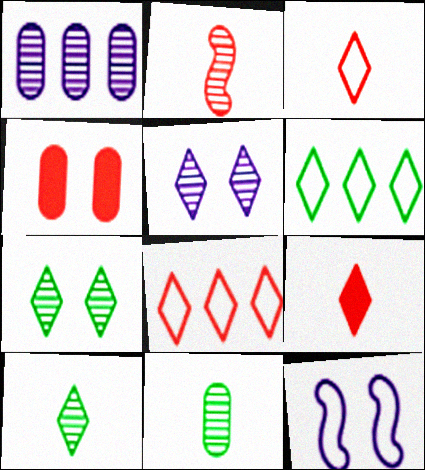[[1, 2, 7], 
[2, 4, 8], 
[4, 7, 12], 
[5, 6, 9]]